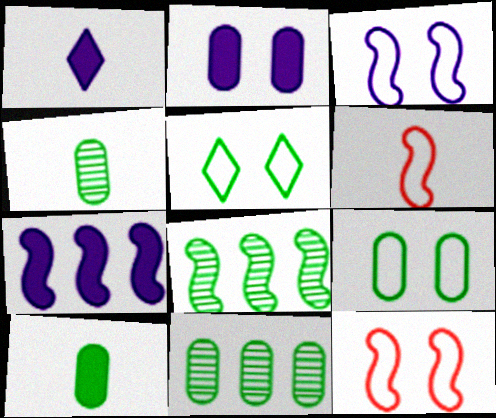[[1, 2, 7], 
[1, 4, 6], 
[1, 11, 12], 
[5, 8, 10], 
[9, 10, 11]]